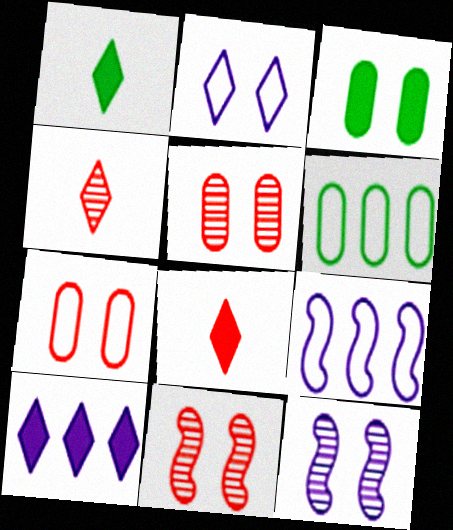[[1, 5, 9], 
[2, 3, 11], 
[3, 4, 9], 
[6, 8, 12]]